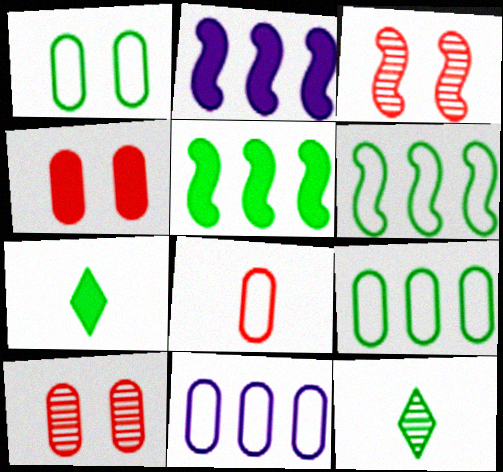[[1, 5, 12], 
[1, 8, 11], 
[2, 4, 7], 
[3, 7, 11]]